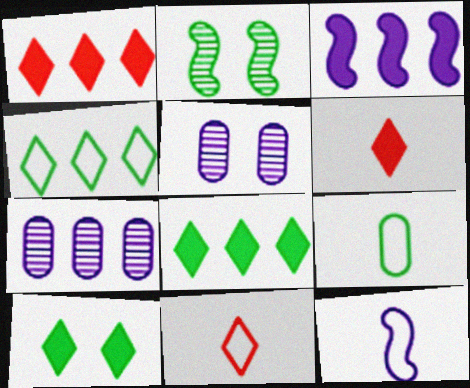[[2, 8, 9], 
[9, 11, 12]]